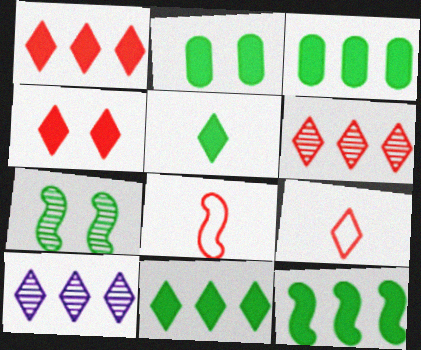[[2, 5, 12], 
[2, 8, 10], 
[3, 11, 12], 
[4, 6, 9]]